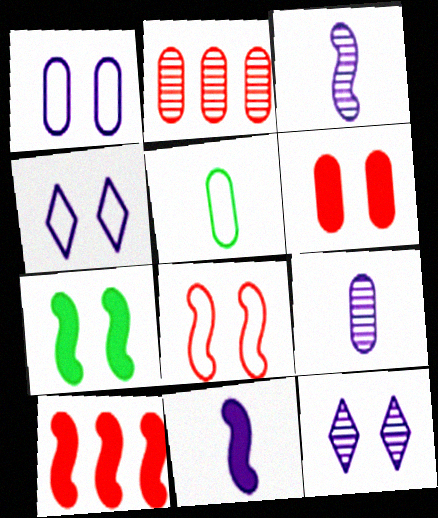[[5, 10, 12], 
[7, 10, 11]]